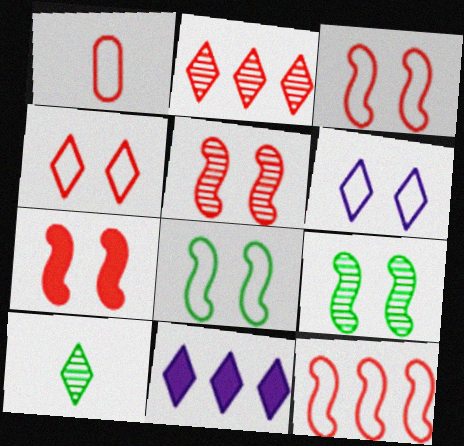[[1, 2, 7], 
[1, 4, 12], 
[1, 9, 11], 
[3, 5, 7], 
[4, 10, 11]]